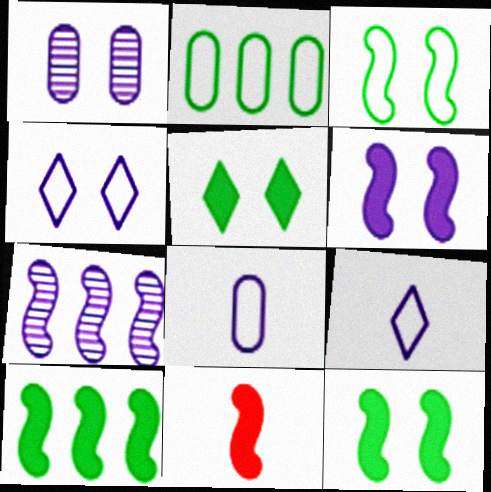[[1, 4, 6], 
[3, 7, 11], 
[6, 10, 11]]